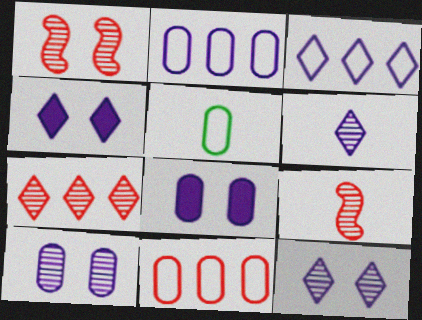[[3, 4, 6]]